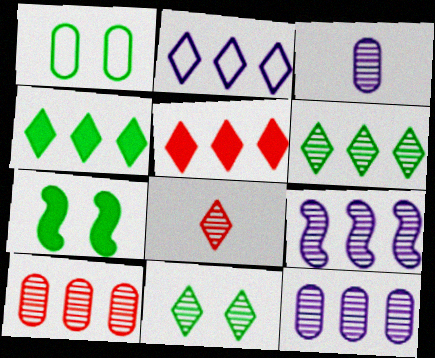[[1, 7, 11], 
[2, 5, 6], 
[6, 9, 10]]